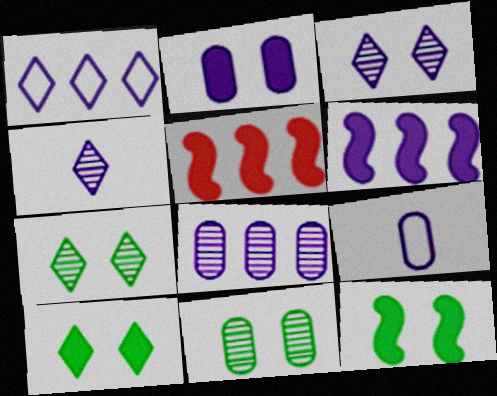[[1, 6, 8], 
[2, 8, 9], 
[3, 6, 9], 
[5, 7, 9]]